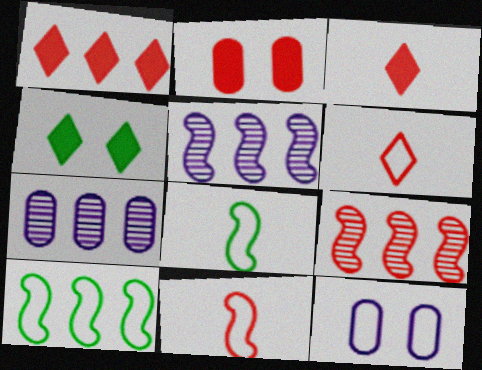[[1, 7, 10], 
[2, 6, 9], 
[4, 7, 11], 
[6, 10, 12]]